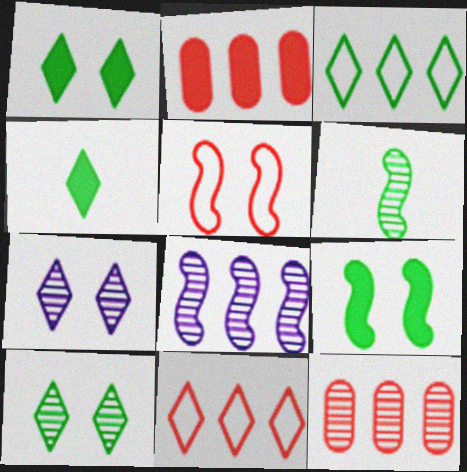[[2, 3, 8], 
[3, 4, 10], 
[4, 7, 11], 
[6, 7, 12]]